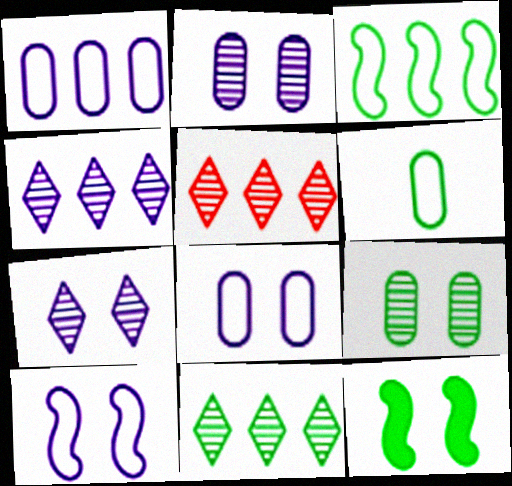[[4, 5, 11], 
[6, 11, 12]]